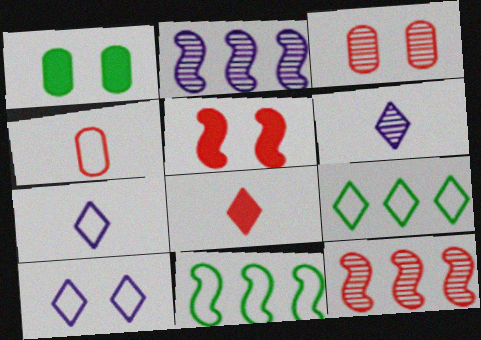[[1, 7, 12], 
[4, 10, 11]]